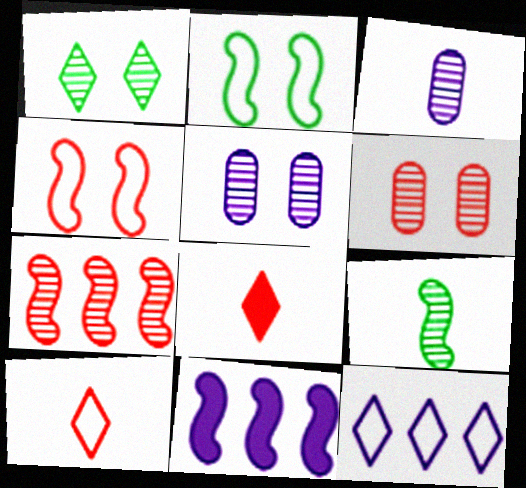[[1, 3, 7], 
[1, 8, 12], 
[4, 9, 11]]